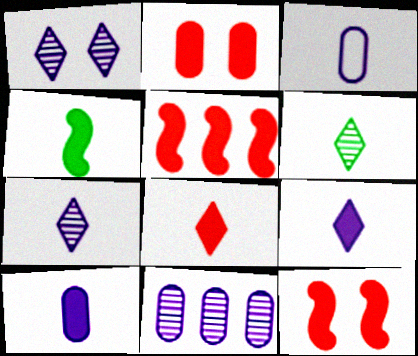[[2, 5, 8], 
[4, 8, 10]]